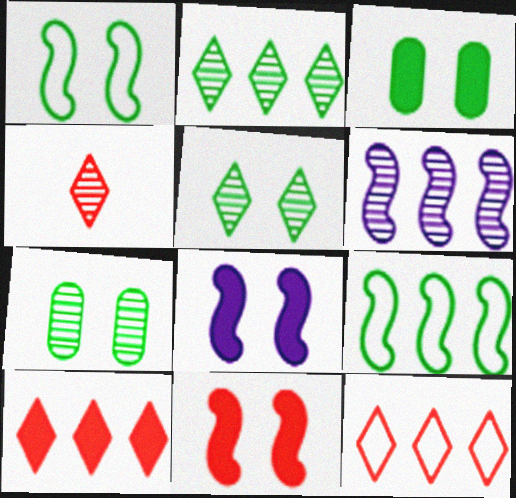[[1, 3, 5], 
[4, 6, 7]]